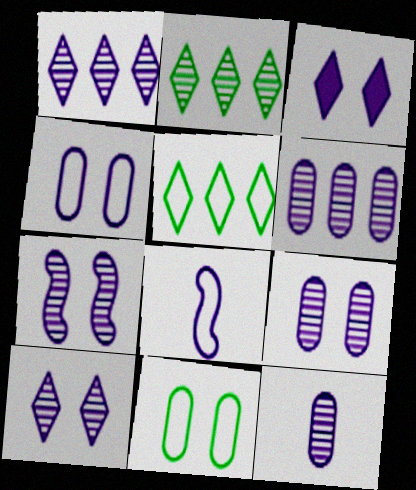[[1, 7, 12], 
[3, 4, 7], 
[3, 6, 8], 
[6, 9, 12], 
[7, 9, 10]]